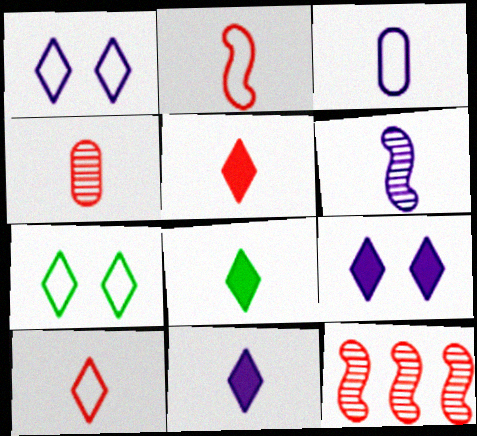[[2, 4, 5], 
[3, 6, 11], 
[5, 8, 11]]